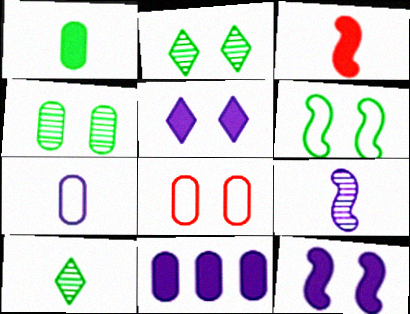[[2, 8, 12], 
[3, 7, 10]]